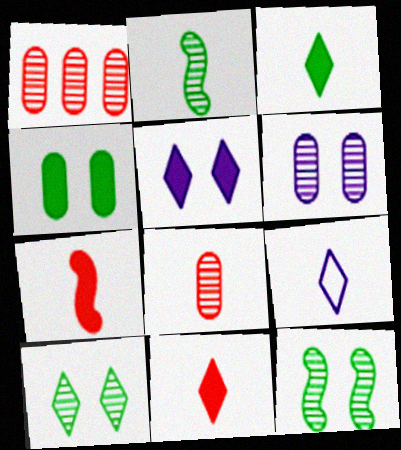[]